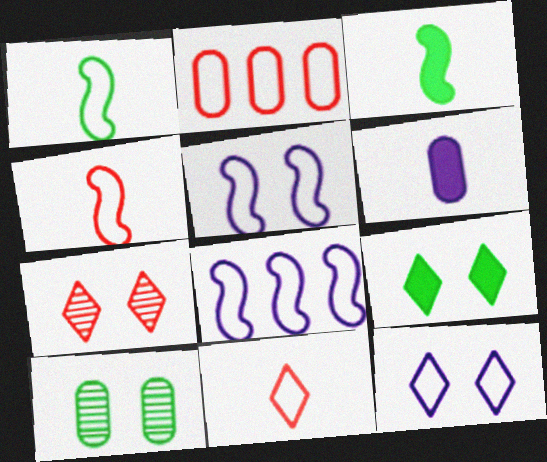[[1, 2, 12], 
[2, 6, 10], 
[7, 9, 12]]